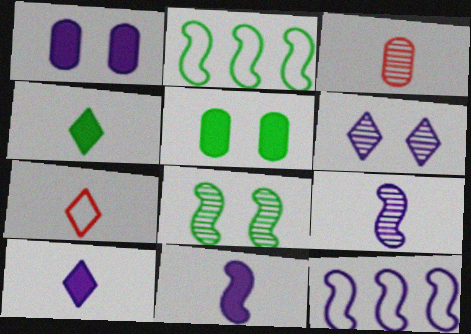[]